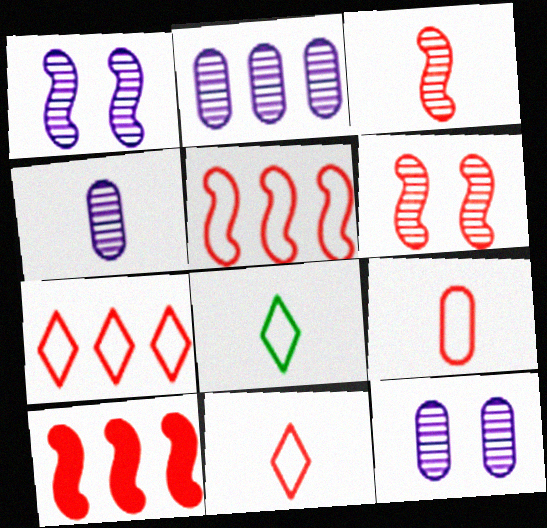[[2, 4, 12], 
[8, 10, 12]]